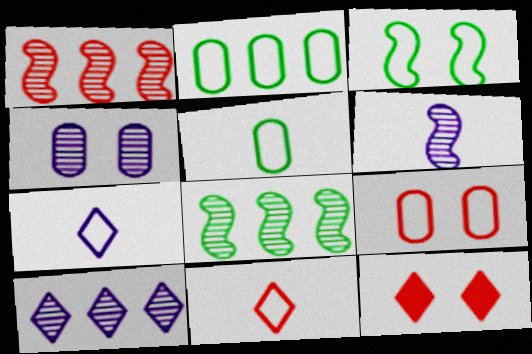[[2, 6, 12], 
[3, 4, 12], 
[4, 6, 10]]